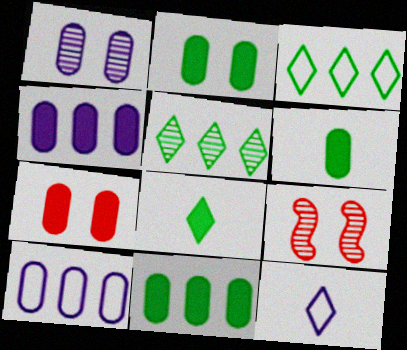[[2, 6, 11], 
[4, 6, 7], 
[8, 9, 10], 
[9, 11, 12]]